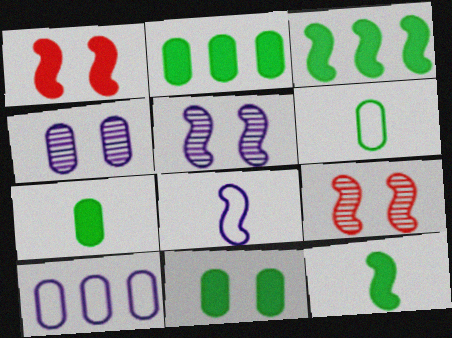[[2, 7, 11], 
[3, 8, 9]]